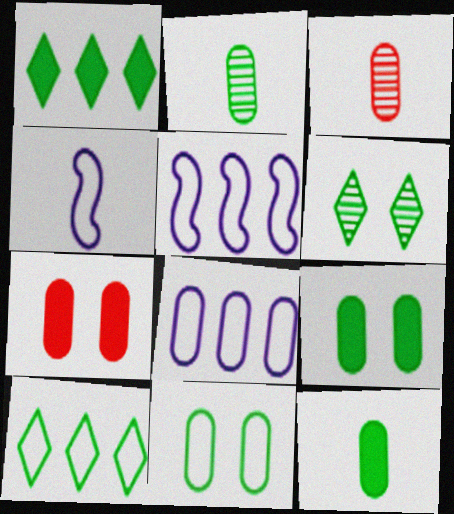[[2, 7, 8], 
[3, 8, 9]]